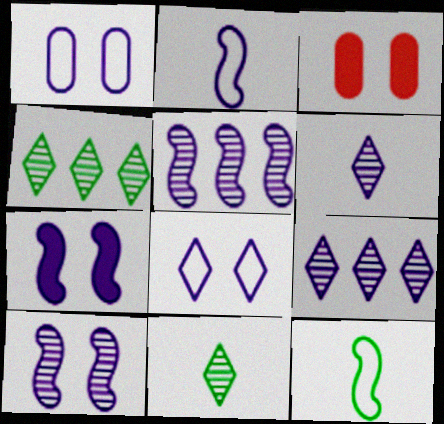[[2, 3, 4], 
[2, 5, 7], 
[3, 9, 12]]